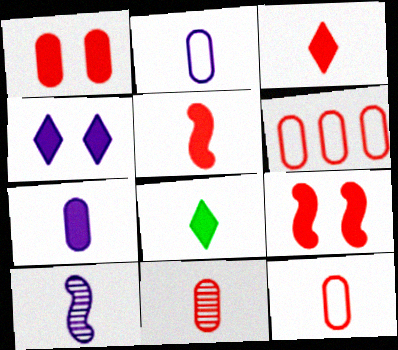[[1, 6, 11], 
[5, 7, 8], 
[8, 10, 12]]